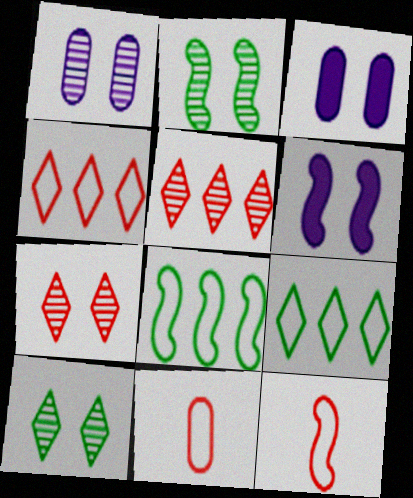[[1, 2, 7]]